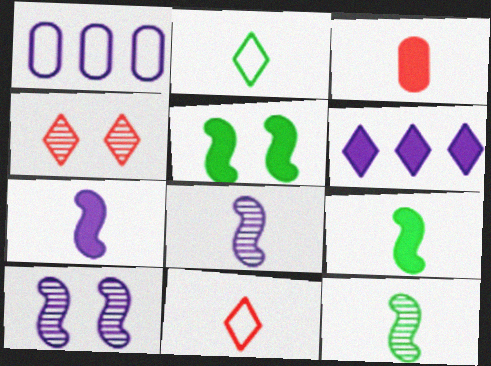[[1, 4, 9], 
[2, 3, 8], 
[2, 4, 6], 
[3, 5, 6]]